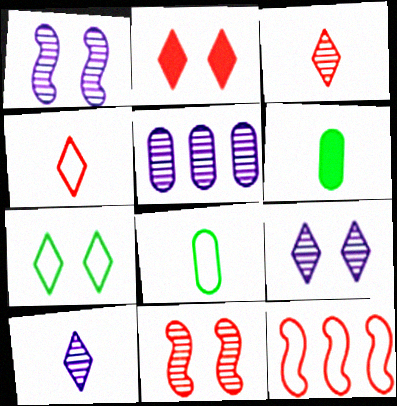[[1, 5, 10], 
[2, 7, 9], 
[6, 9, 12]]